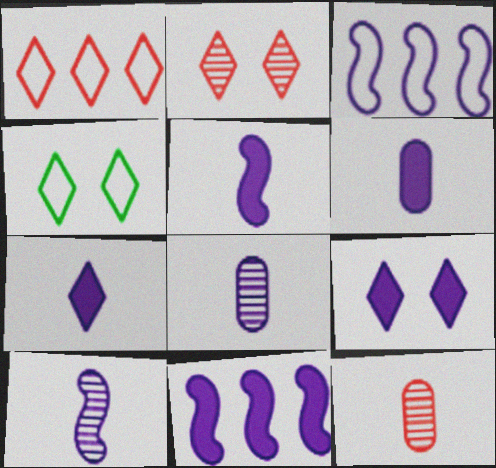[[2, 4, 9], 
[3, 8, 9], 
[4, 11, 12], 
[5, 6, 7], 
[6, 9, 11]]